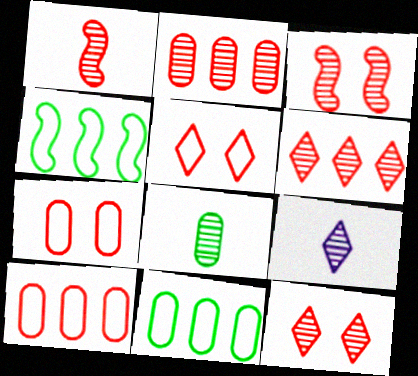[[1, 2, 12], 
[1, 8, 9]]